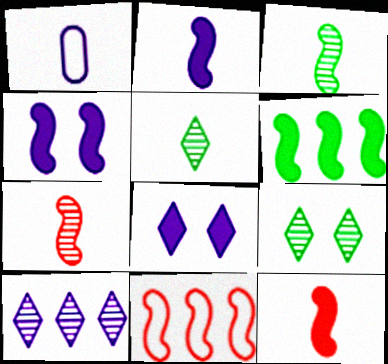[[1, 4, 10], 
[1, 5, 12], 
[3, 4, 11], 
[4, 6, 12]]